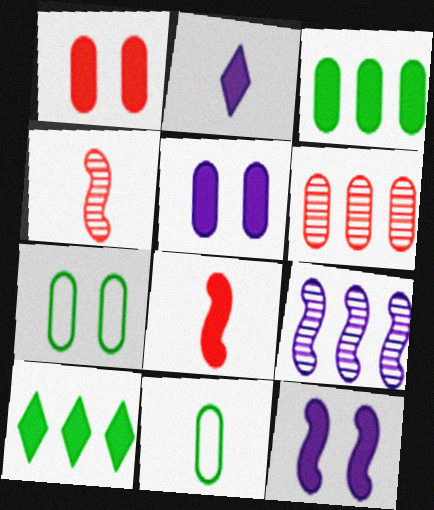[[2, 4, 11], 
[5, 6, 11], 
[5, 8, 10]]